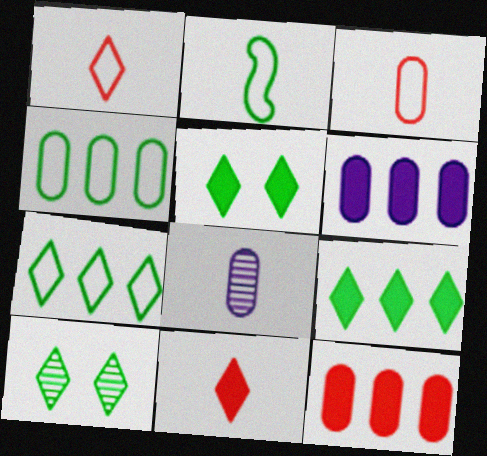[[2, 8, 11]]